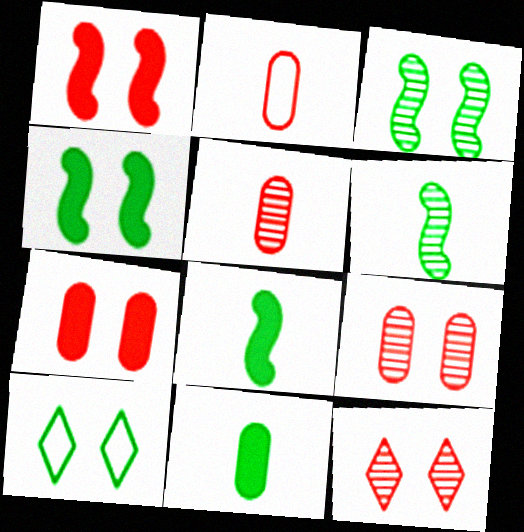[]